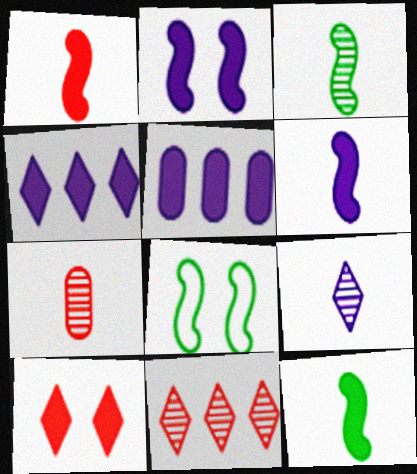[[1, 6, 12], 
[3, 7, 9], 
[4, 7, 8], 
[5, 10, 12]]